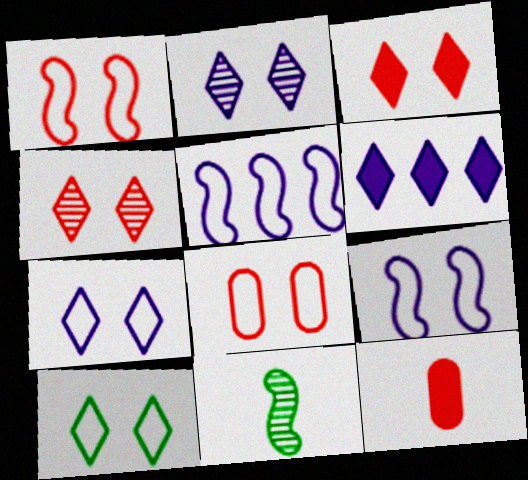[[2, 3, 10], 
[6, 8, 11], 
[8, 9, 10]]